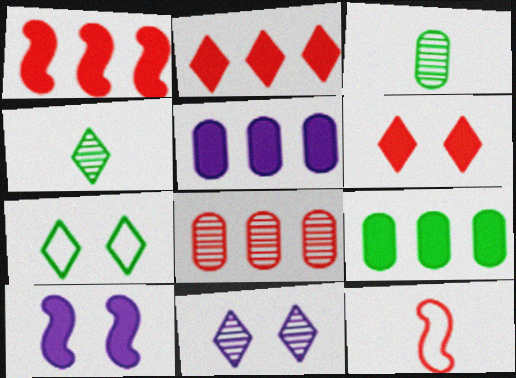[[6, 7, 11], 
[6, 8, 12], 
[9, 11, 12]]